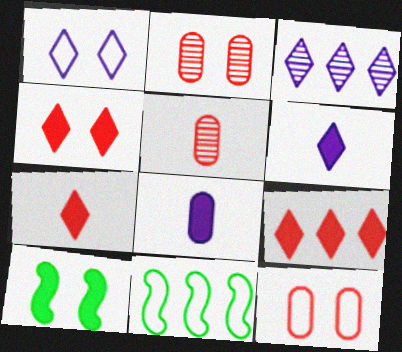[[1, 2, 10], 
[1, 3, 6], 
[2, 6, 11], 
[4, 7, 9], 
[8, 9, 10]]